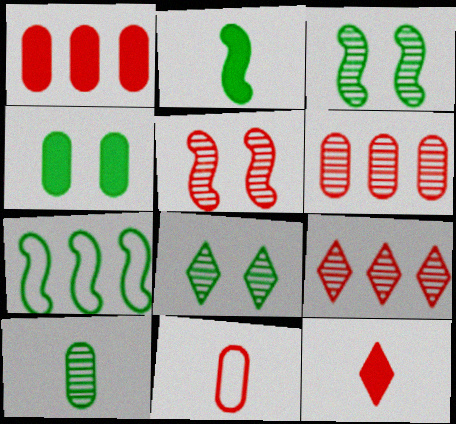[[2, 3, 7]]